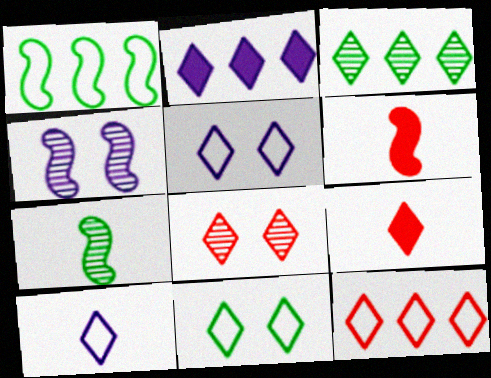[[1, 4, 6], 
[2, 3, 12], 
[3, 5, 9], 
[8, 9, 12], 
[10, 11, 12]]